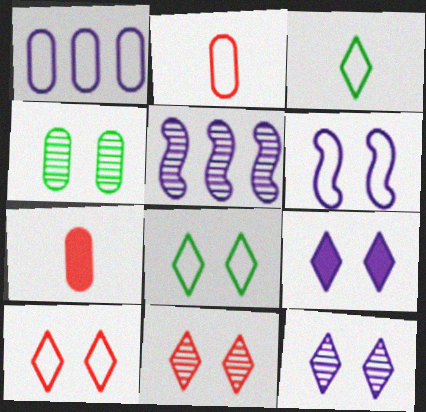[[1, 4, 7], 
[5, 7, 8], 
[8, 9, 11]]